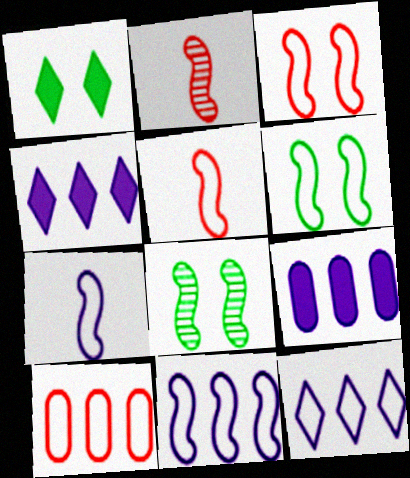[[5, 6, 11]]